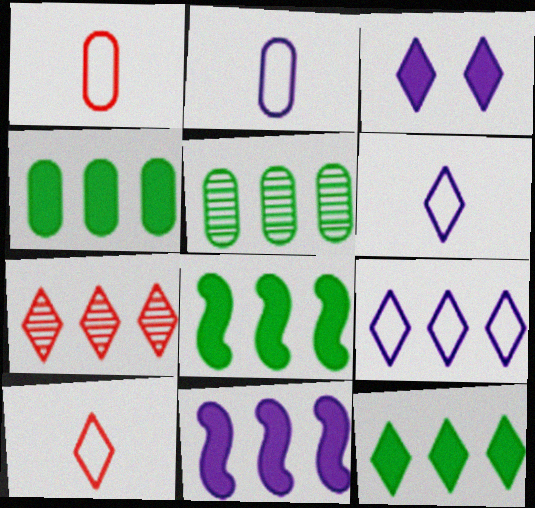[[4, 8, 12], 
[7, 9, 12]]